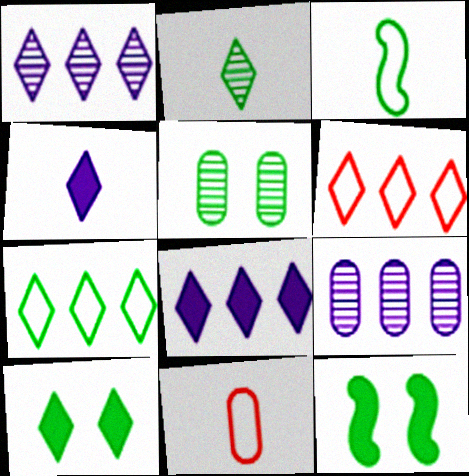[[1, 11, 12], 
[2, 7, 10]]